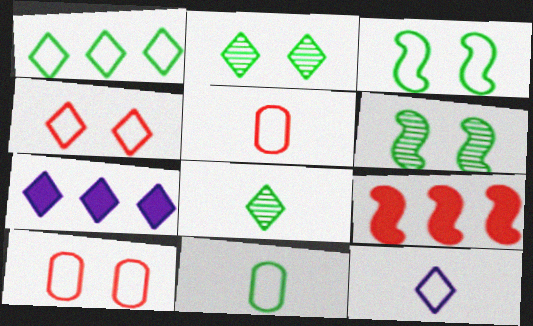[[1, 3, 11], 
[1, 4, 12], 
[4, 7, 8], 
[5, 6, 7]]